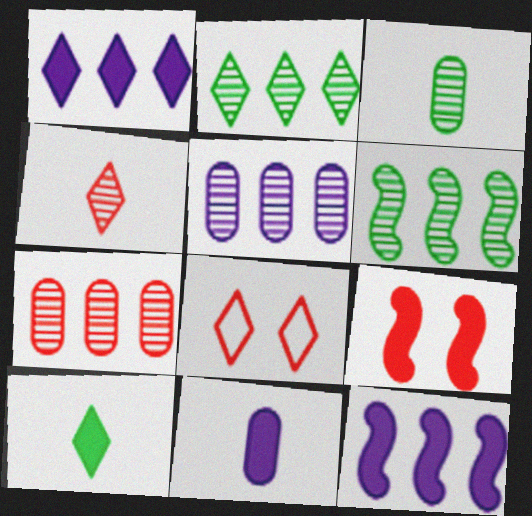[[3, 8, 12], 
[6, 8, 11]]